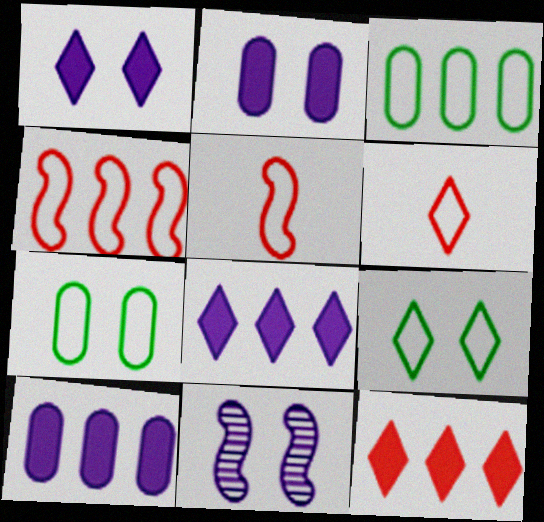[]